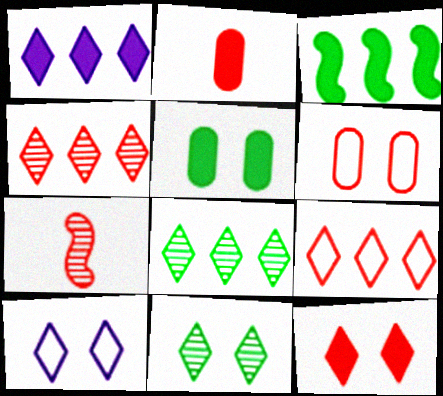[[1, 8, 9], 
[10, 11, 12]]